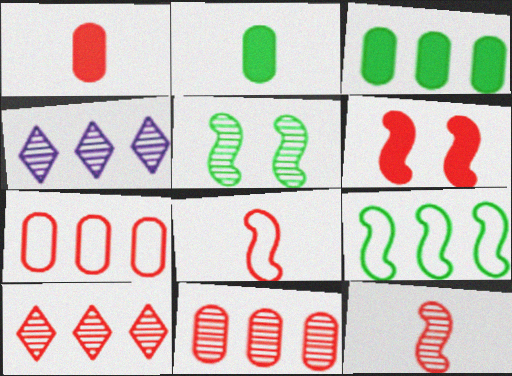[]